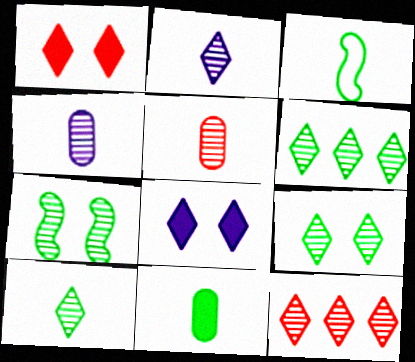[[2, 9, 12], 
[3, 10, 11], 
[4, 7, 12], 
[6, 9, 10]]